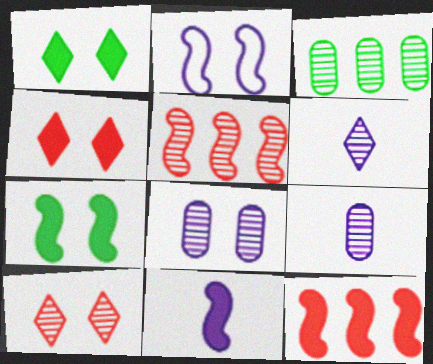[[7, 11, 12]]